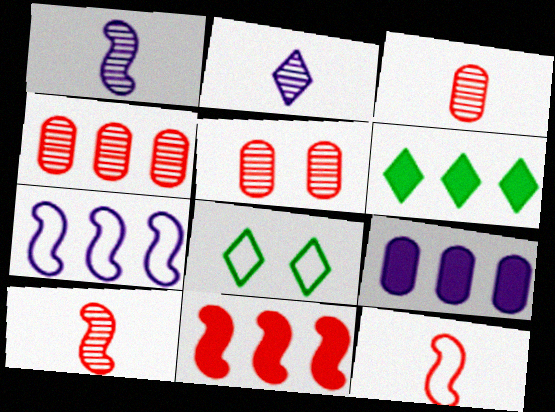[[3, 4, 5], 
[4, 6, 7], 
[6, 9, 11], 
[8, 9, 10]]